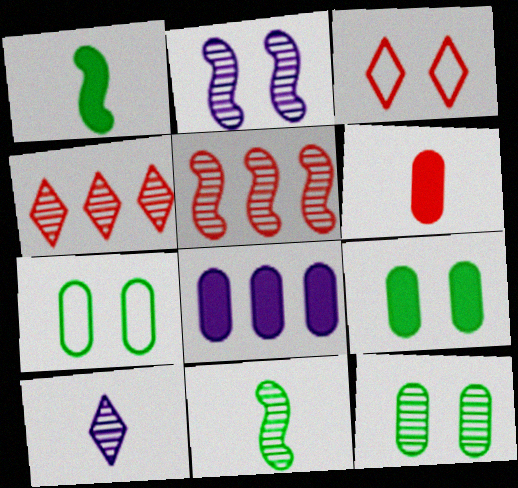[[2, 3, 9], 
[2, 5, 11], 
[3, 5, 6], 
[3, 8, 11], 
[5, 10, 12], 
[6, 8, 9], 
[7, 9, 12]]